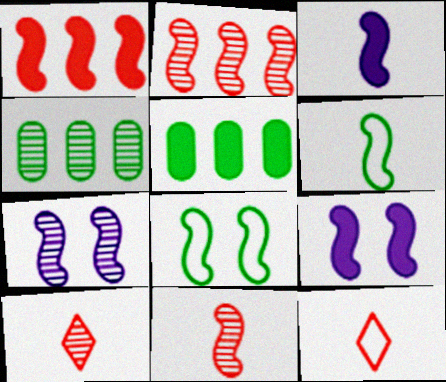[[1, 6, 7], 
[2, 3, 8], 
[2, 6, 9], 
[3, 6, 11], 
[4, 7, 10], 
[4, 9, 12], 
[5, 7, 12]]